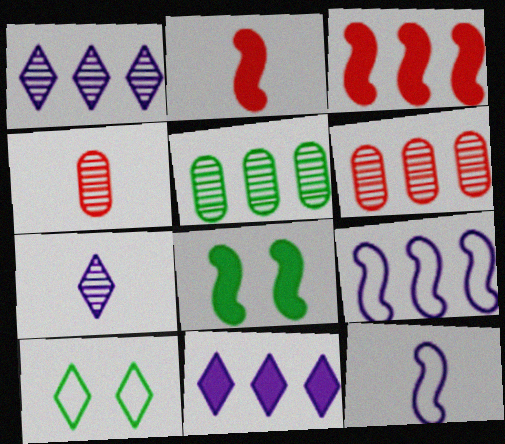[]